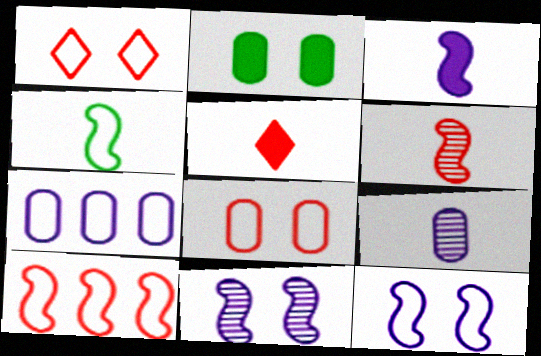[[1, 2, 11], 
[1, 4, 7], 
[3, 4, 6], 
[4, 5, 9], 
[4, 10, 12]]